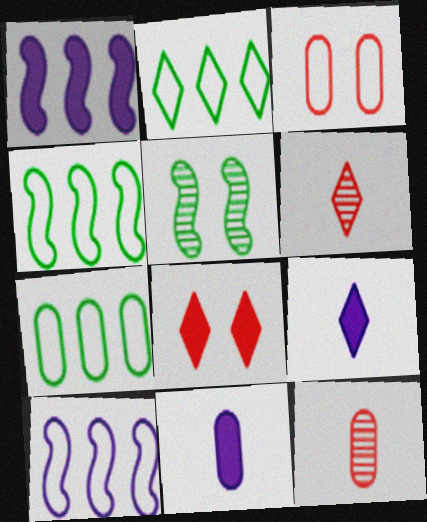[[2, 4, 7]]